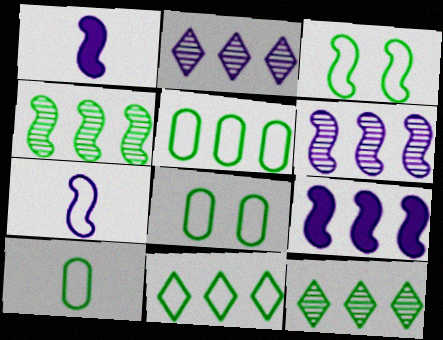[[3, 10, 11], 
[5, 8, 10]]